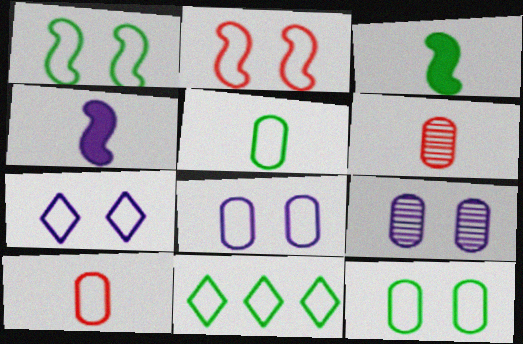[[1, 5, 11], 
[2, 7, 12]]